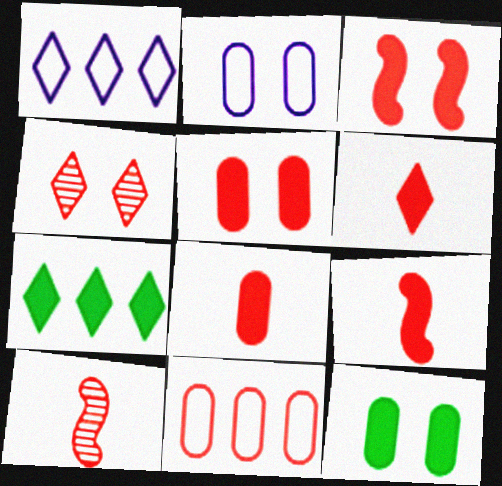[[1, 10, 12], 
[2, 7, 10], 
[4, 9, 11], 
[6, 8, 9]]